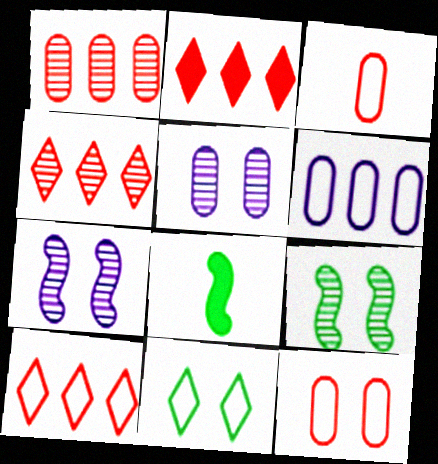[[2, 4, 10], 
[5, 8, 10]]